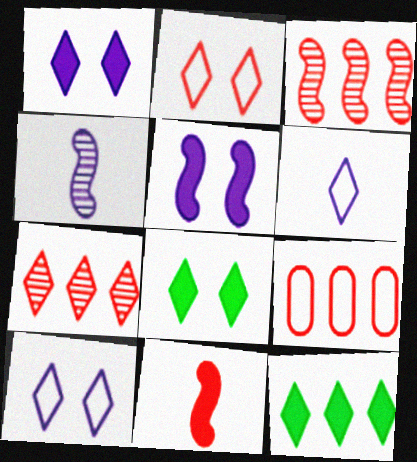[[4, 8, 9], 
[6, 7, 8]]